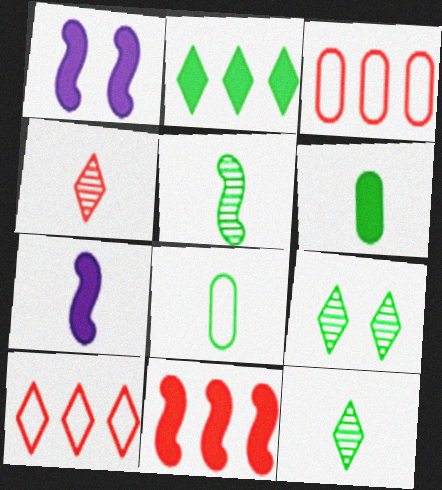[[1, 3, 12], 
[3, 7, 9], 
[4, 7, 8]]